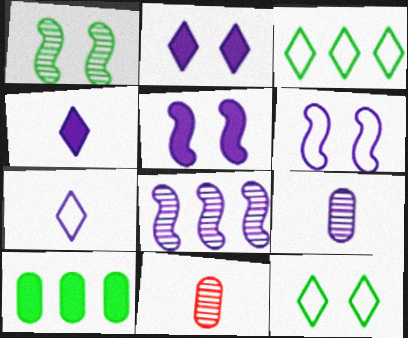[[3, 5, 11]]